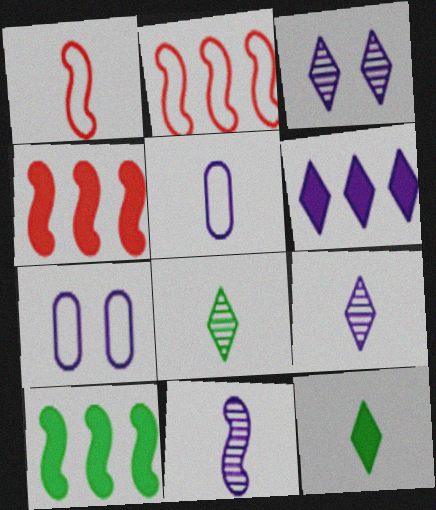[[4, 7, 8], 
[6, 7, 11]]